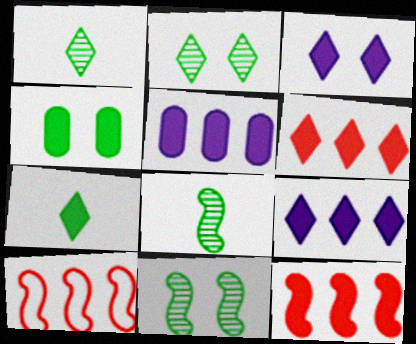[[3, 6, 7]]